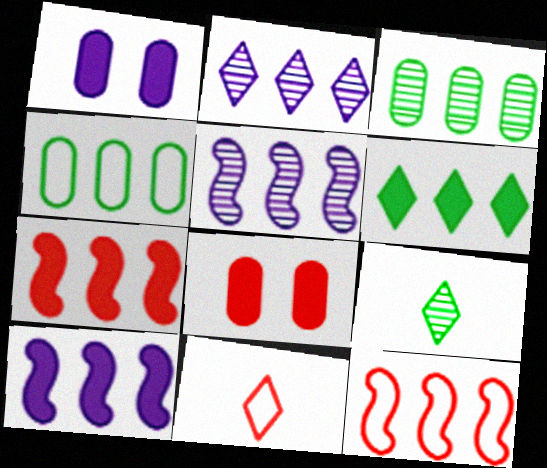[[1, 9, 12], 
[2, 4, 7]]